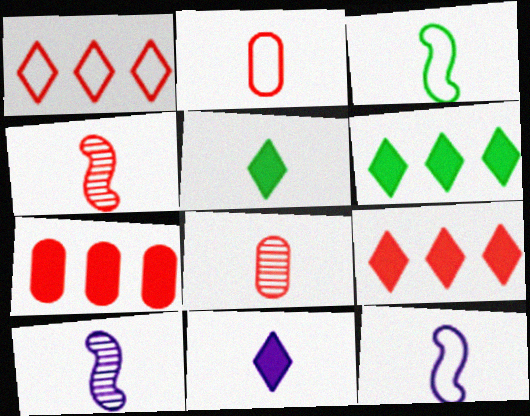[[2, 5, 10], 
[3, 8, 11], 
[5, 8, 12]]